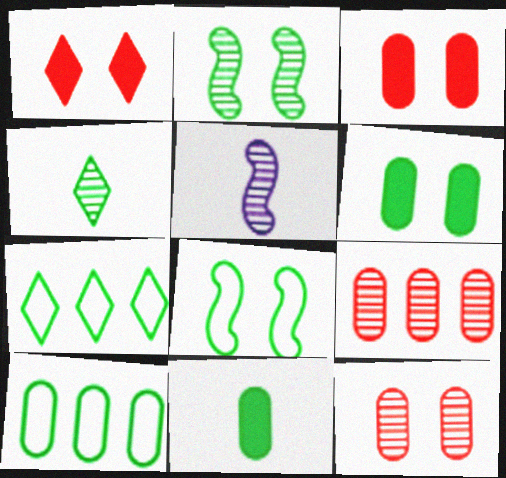[[1, 5, 10], 
[2, 7, 11], 
[3, 5, 7]]